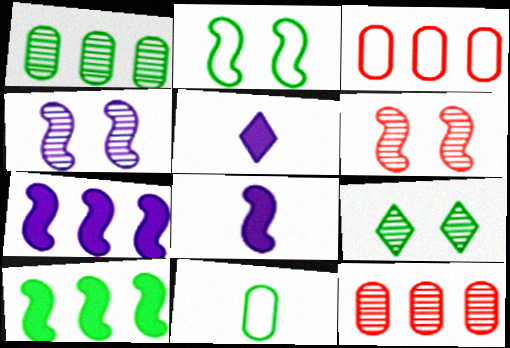[[2, 5, 12], 
[3, 8, 9], 
[9, 10, 11]]